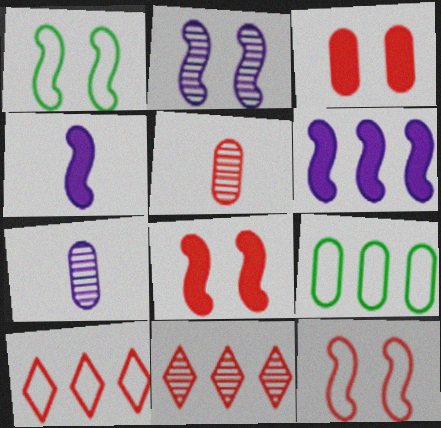[[1, 2, 8], 
[3, 7, 9], 
[5, 8, 10], 
[6, 9, 11]]